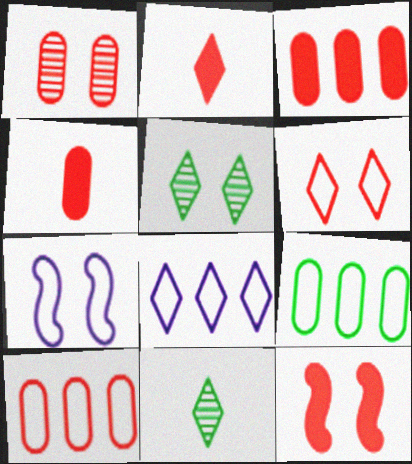[[1, 4, 10], 
[1, 6, 12], 
[2, 3, 12], 
[2, 5, 8], 
[3, 7, 11]]